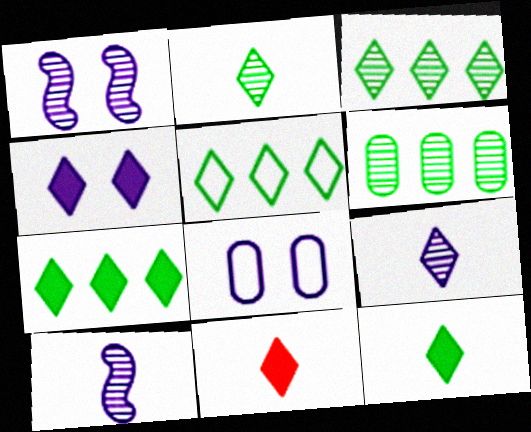[[1, 4, 8], 
[3, 5, 7], 
[4, 7, 11]]